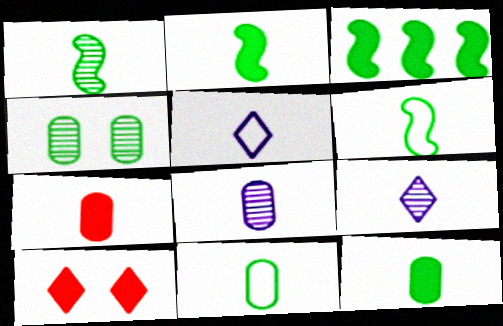[[1, 2, 6], 
[1, 5, 7], 
[6, 7, 9], 
[7, 8, 11]]